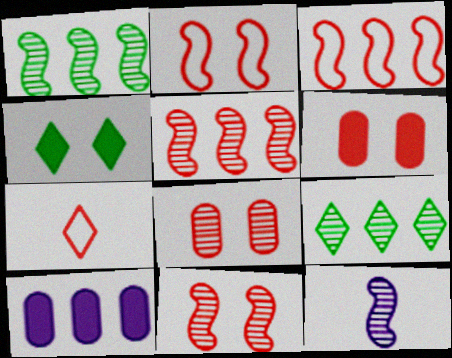[[1, 11, 12], 
[3, 9, 10], 
[5, 6, 7], 
[8, 9, 12]]